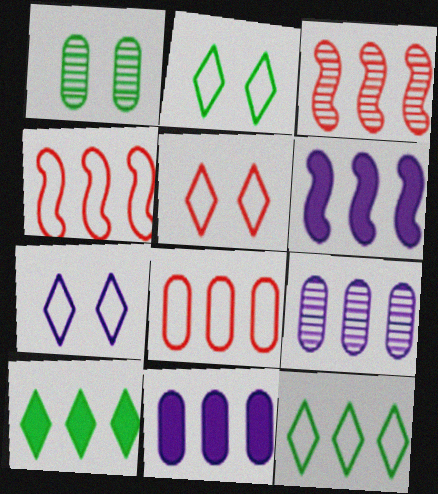[[2, 5, 7], 
[3, 11, 12], 
[4, 9, 10]]